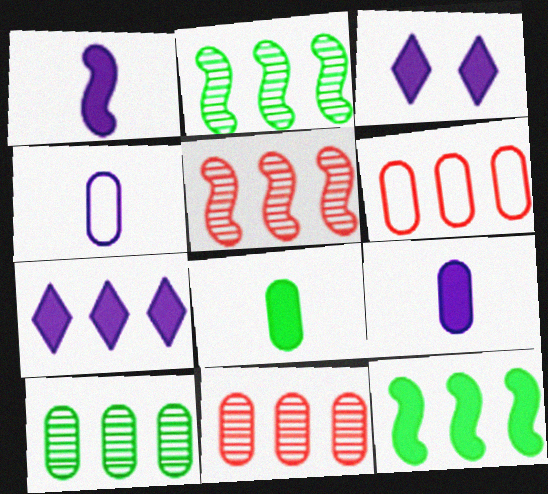[[2, 6, 7]]